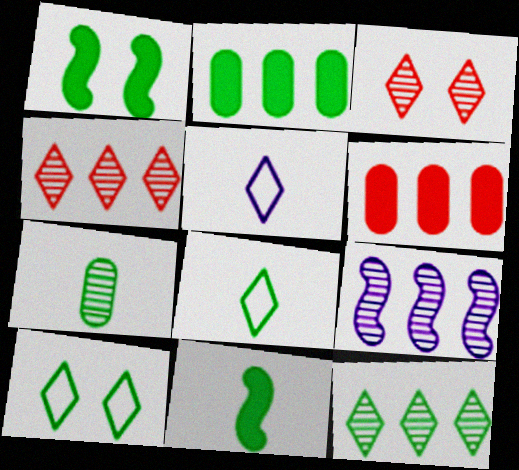[[3, 7, 9], 
[7, 8, 11]]